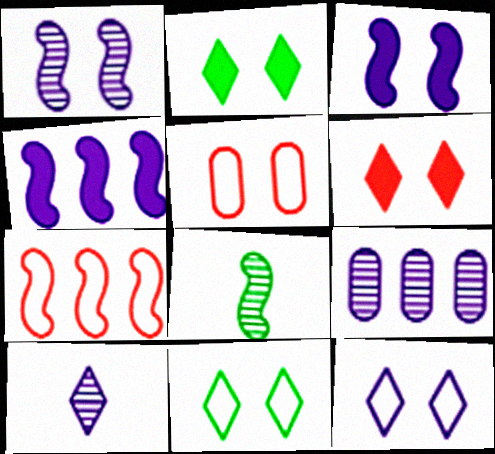[[1, 2, 5], 
[1, 9, 10], 
[3, 7, 8]]